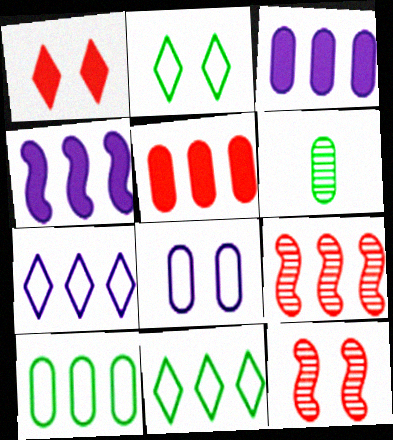[[3, 9, 11], 
[5, 6, 8]]